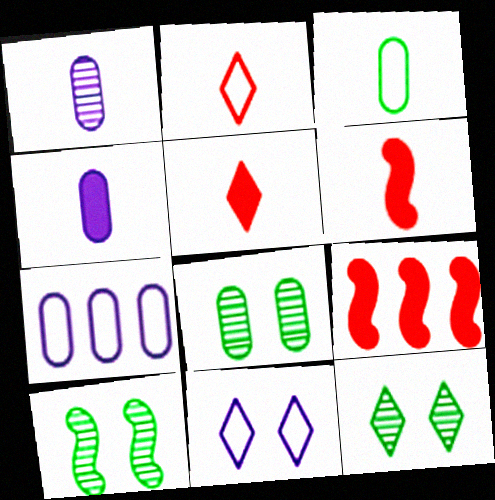[[5, 7, 10], 
[6, 7, 12], 
[8, 10, 12]]